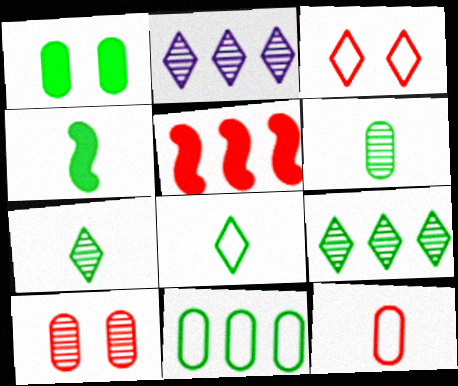[[1, 6, 11], 
[2, 5, 11], 
[4, 6, 8]]